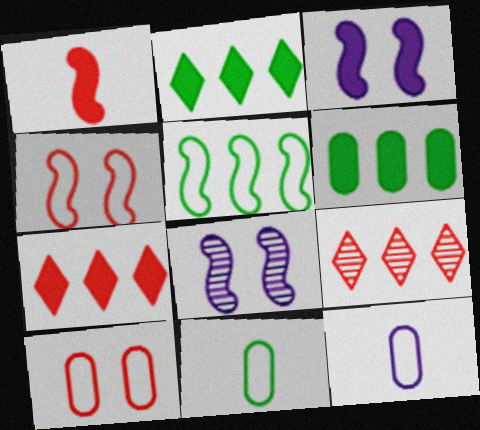[[1, 5, 8], 
[1, 9, 10], 
[3, 9, 11], 
[7, 8, 11]]